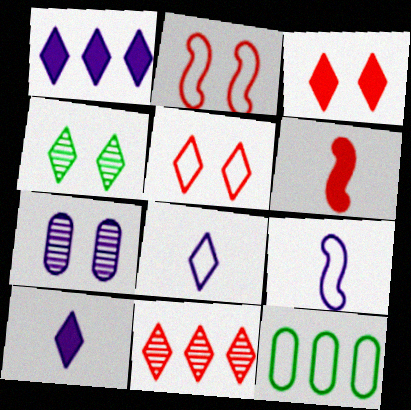[[1, 7, 9], 
[2, 8, 12], 
[5, 9, 12]]